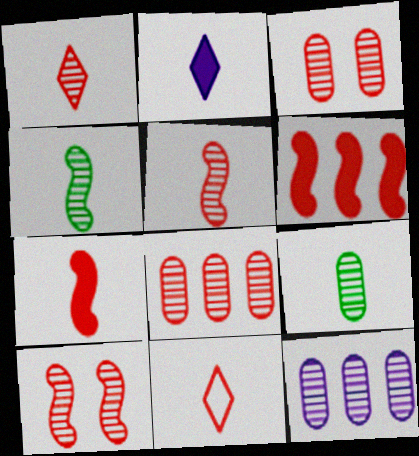[[1, 8, 10], 
[3, 6, 11], 
[3, 9, 12]]